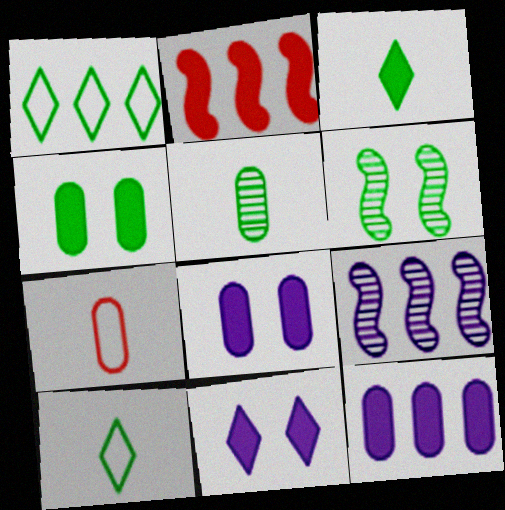[[2, 3, 8]]